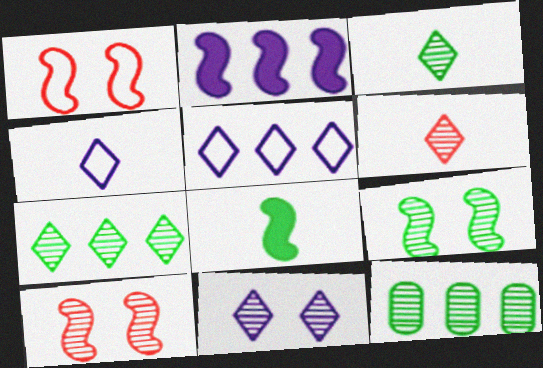[[3, 9, 12], 
[6, 7, 11]]